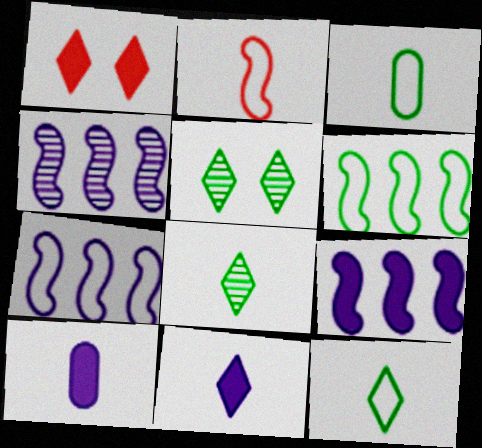[[1, 3, 4], 
[2, 8, 10], 
[4, 7, 9]]